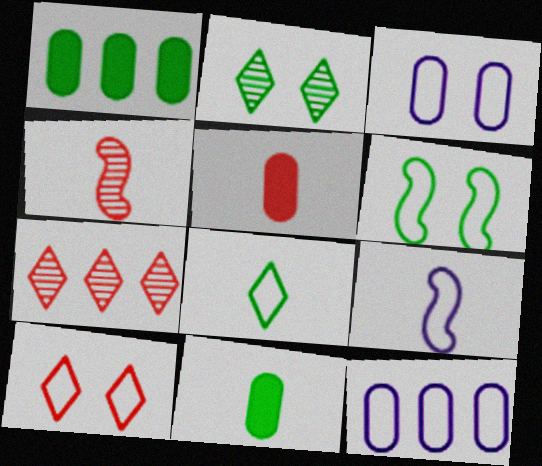[[3, 6, 10]]